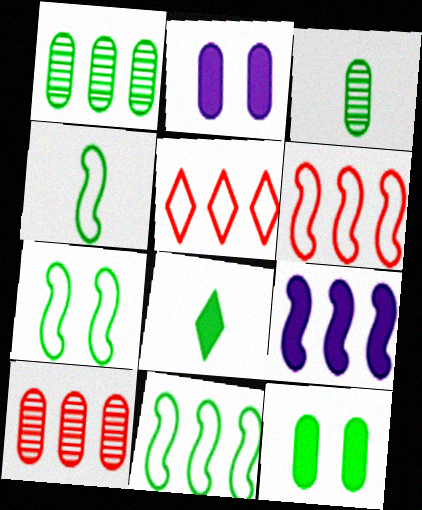[[1, 5, 9], 
[1, 7, 8], 
[3, 4, 8], 
[4, 7, 11]]